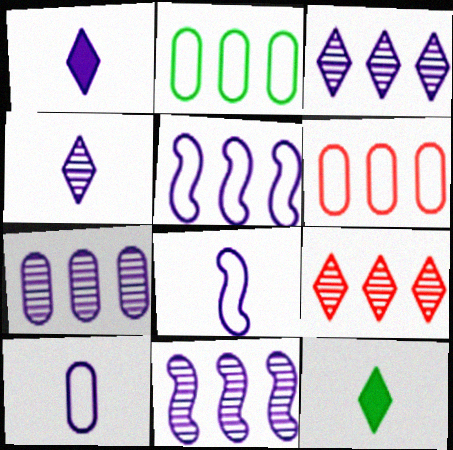[[3, 7, 11]]